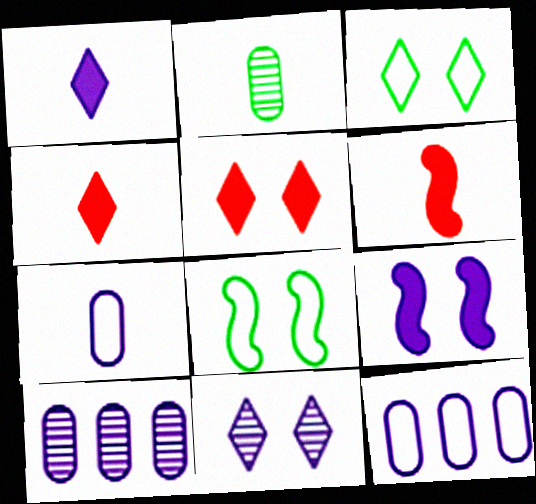[[3, 5, 11], 
[3, 6, 10], 
[4, 8, 10]]